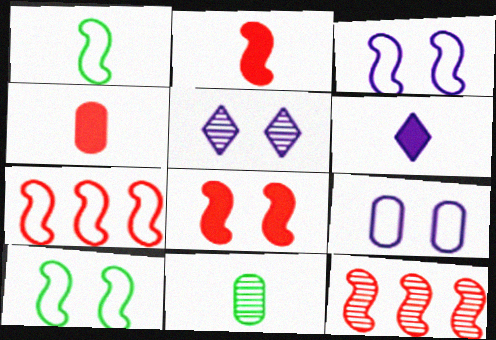[[1, 3, 7], 
[5, 11, 12]]